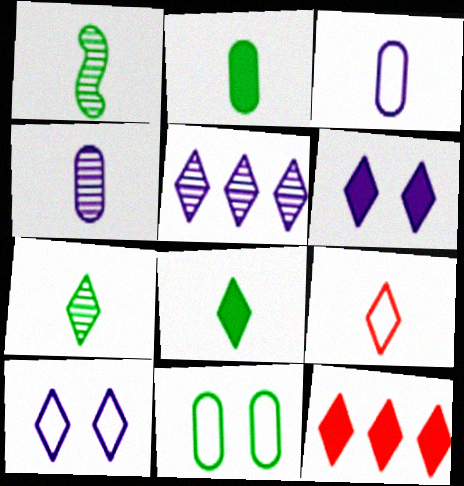[[6, 8, 12], 
[7, 10, 12]]